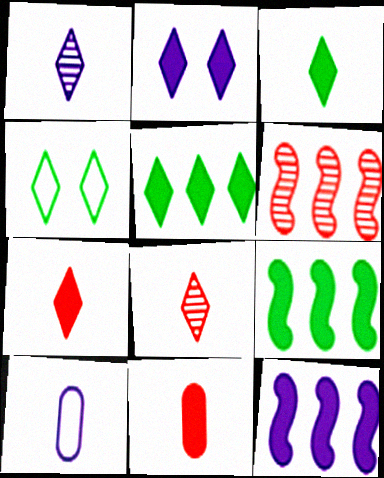[[2, 5, 7], 
[2, 9, 11]]